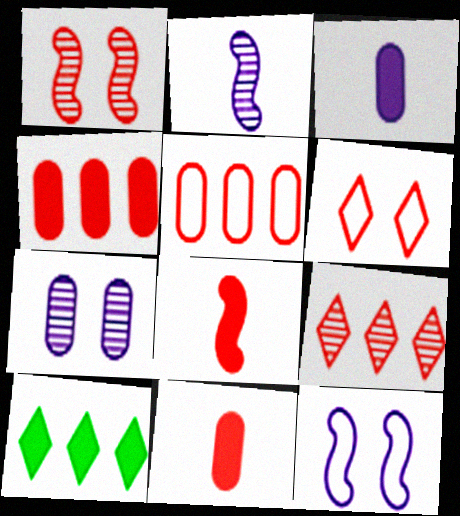[]